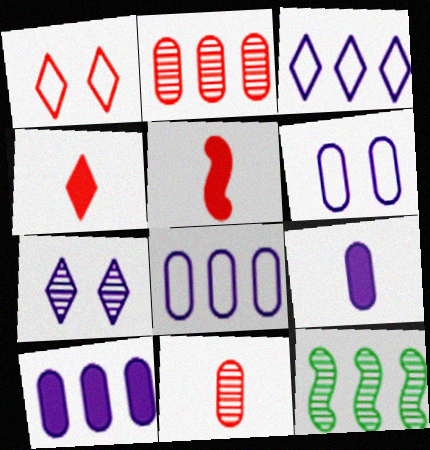[[1, 2, 5], 
[1, 9, 12], 
[4, 6, 12], 
[7, 11, 12]]